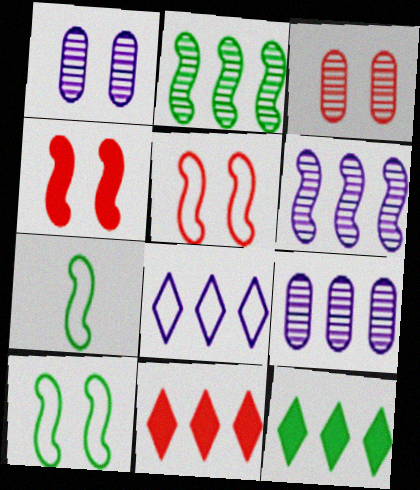[[1, 7, 11], 
[4, 6, 7]]